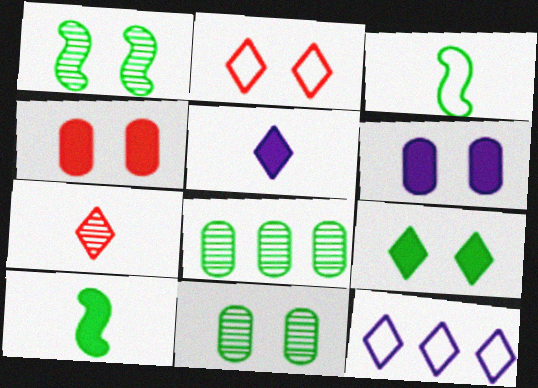[[1, 2, 6], 
[3, 8, 9], 
[7, 9, 12]]